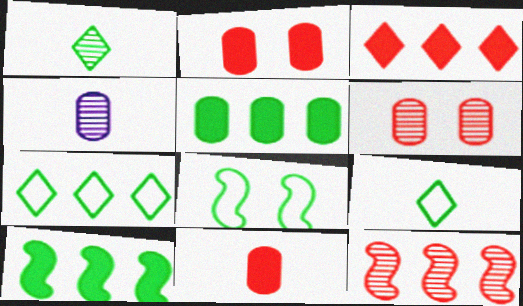[[1, 5, 8], 
[3, 4, 8]]